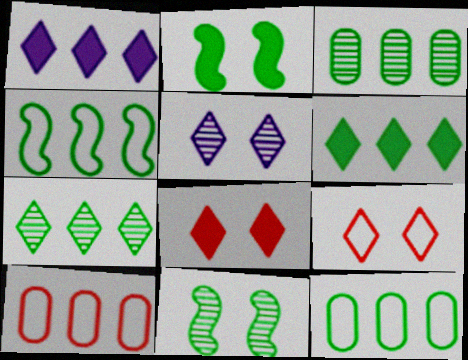[[3, 4, 6]]